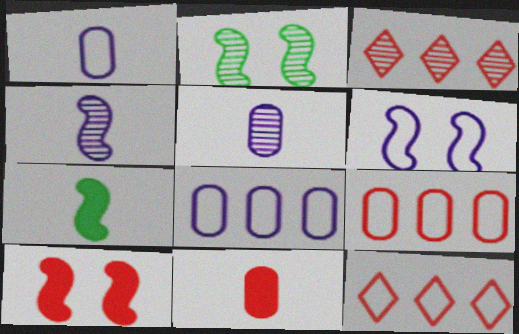[[2, 3, 5], 
[2, 6, 10]]